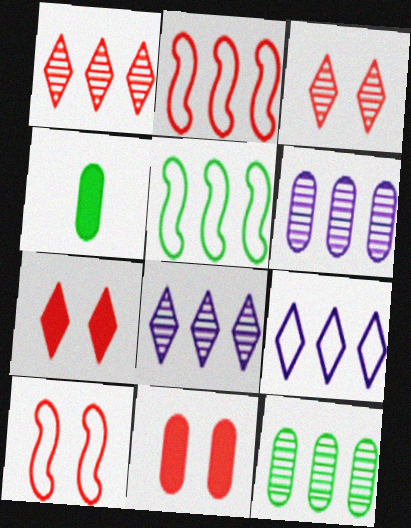[[3, 10, 11], 
[4, 8, 10]]